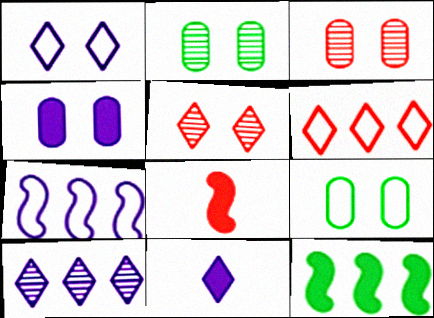[[1, 10, 11], 
[3, 4, 9], 
[3, 6, 8], 
[8, 9, 10]]